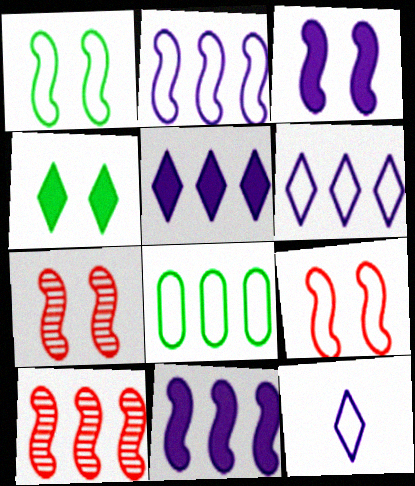[[1, 3, 7], 
[5, 8, 10], 
[8, 9, 12]]